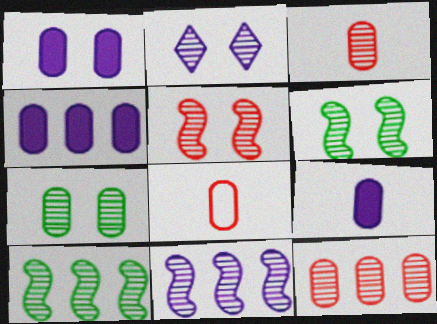[[1, 4, 9], 
[2, 3, 10], 
[2, 5, 7], 
[4, 7, 8]]